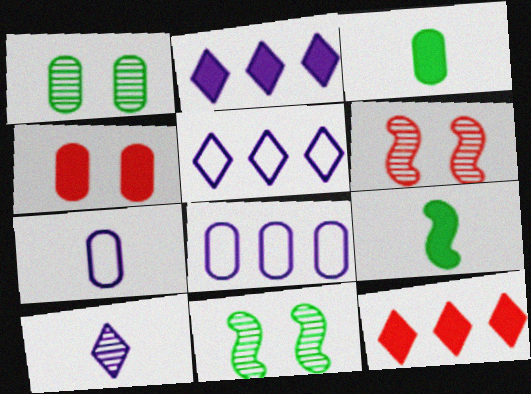[[2, 4, 9], 
[3, 5, 6], 
[7, 11, 12]]